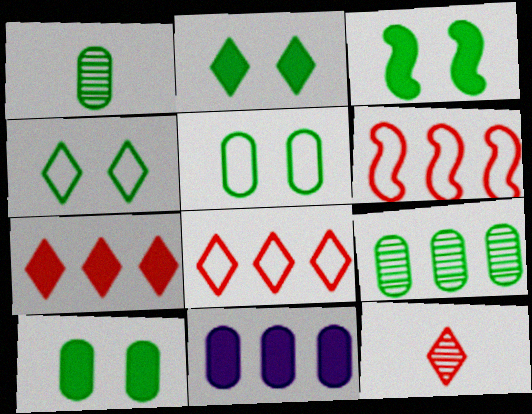[[2, 3, 10]]